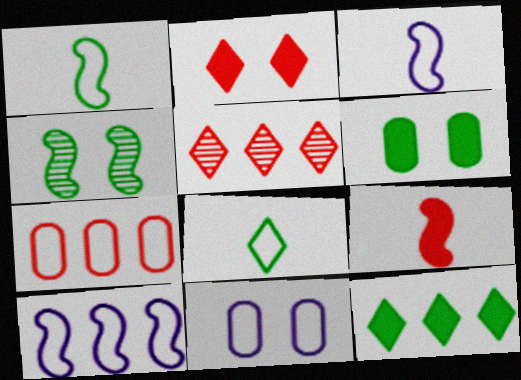[[2, 4, 11], 
[3, 5, 6], 
[4, 9, 10]]